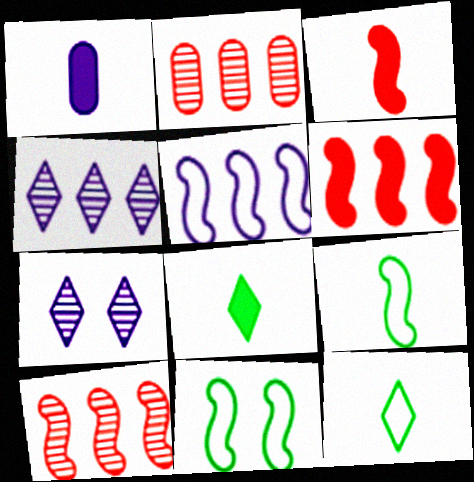[[1, 3, 8], 
[1, 5, 7]]